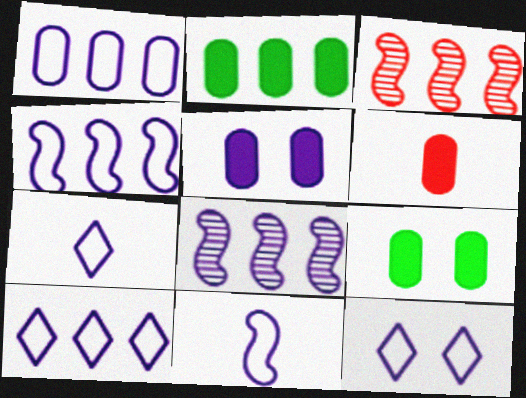[[1, 4, 10], 
[1, 11, 12], 
[2, 3, 10], 
[2, 5, 6], 
[3, 7, 9], 
[5, 7, 8], 
[7, 10, 12]]